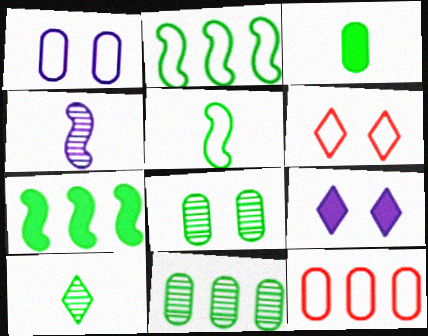[[3, 5, 10]]